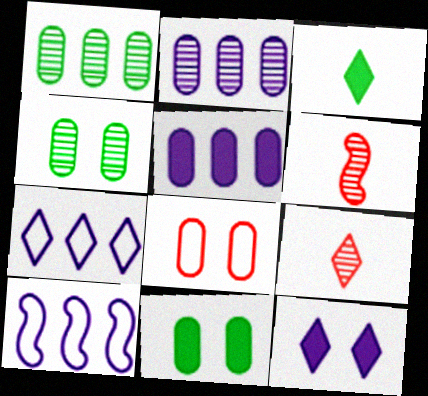[[6, 7, 11], 
[9, 10, 11]]